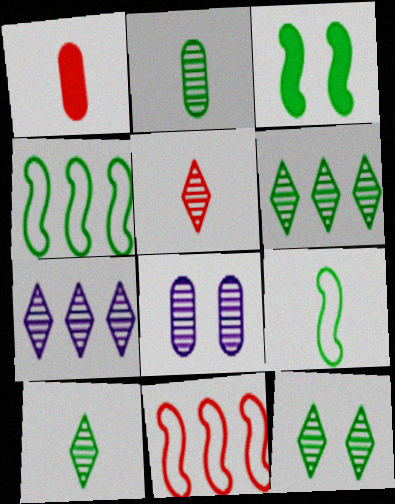[[5, 7, 12], 
[6, 10, 12]]